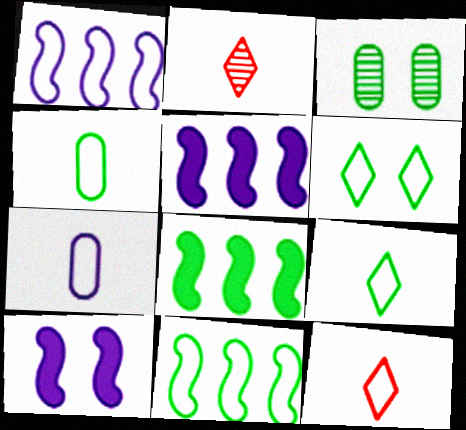[[3, 5, 12], 
[3, 8, 9], 
[4, 6, 11]]